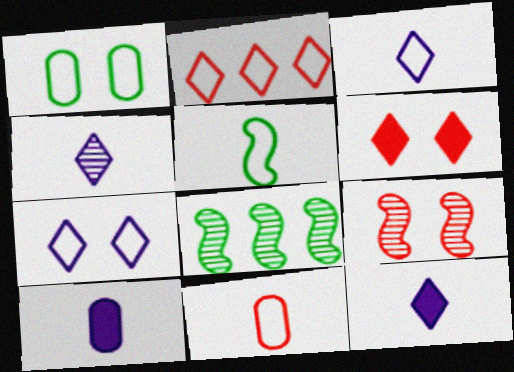[[3, 4, 12], 
[3, 5, 11]]